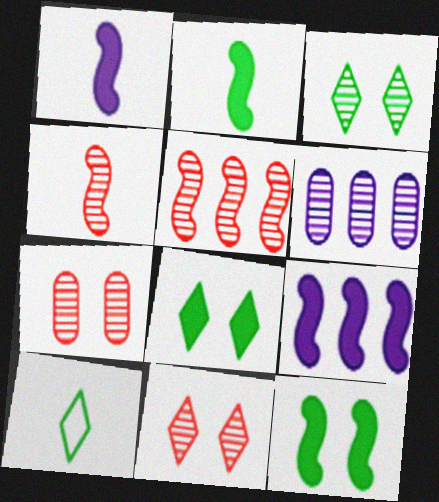[[3, 4, 6], 
[7, 9, 10]]